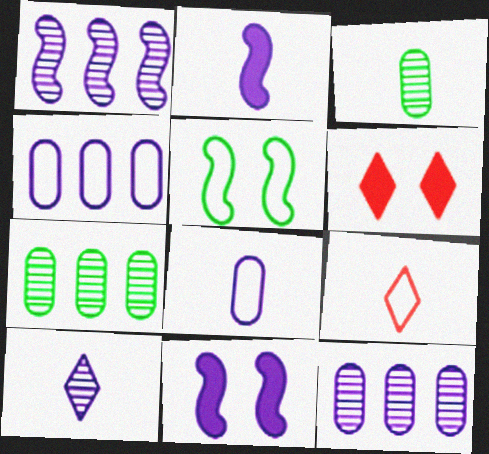[[2, 3, 9], 
[2, 8, 10], 
[4, 5, 9], 
[4, 10, 11], 
[7, 9, 11]]